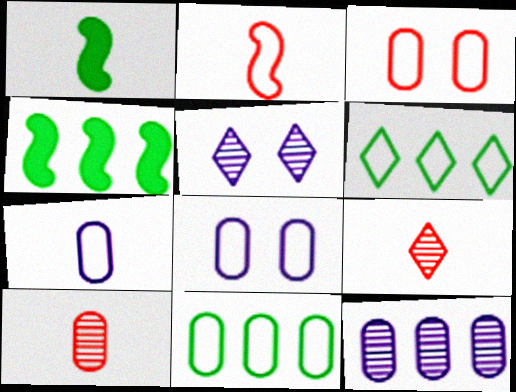[[1, 7, 9], 
[2, 6, 8], 
[3, 7, 11], 
[4, 8, 9]]